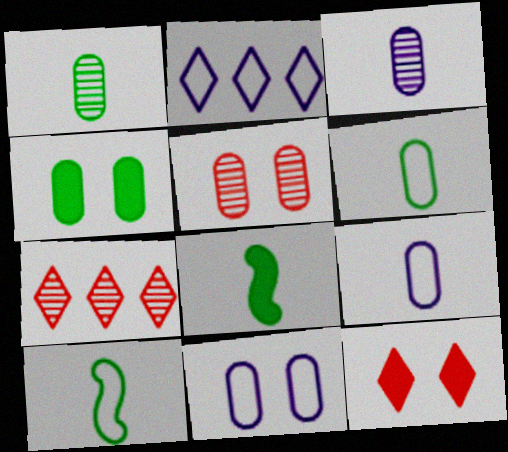[[2, 5, 8], 
[4, 5, 11], 
[7, 8, 11]]